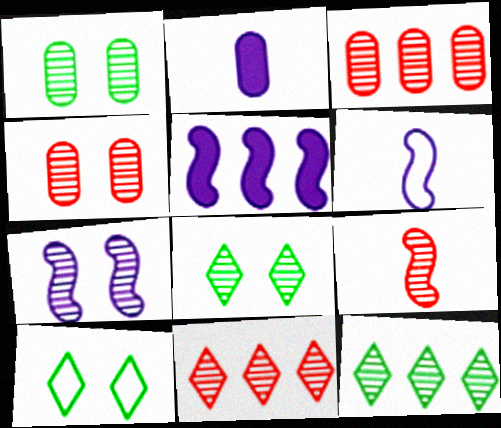[[4, 7, 8], 
[4, 9, 11], 
[5, 6, 7]]